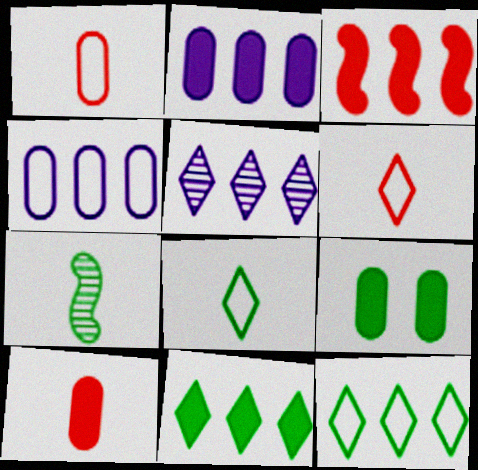[[2, 3, 11], 
[2, 9, 10], 
[7, 9, 12]]